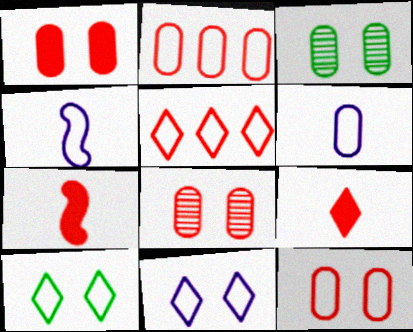[[1, 8, 12], 
[2, 4, 10], 
[5, 7, 8]]